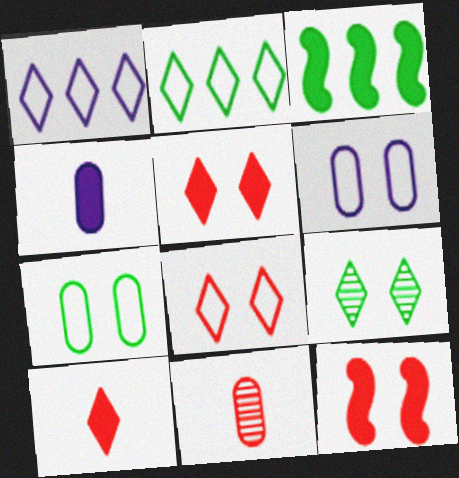[[1, 9, 10], 
[3, 4, 5], 
[6, 9, 12]]